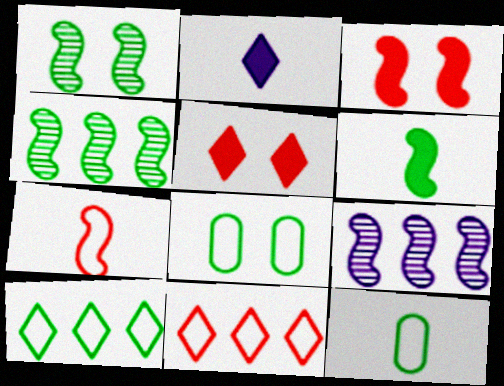[[5, 9, 12]]